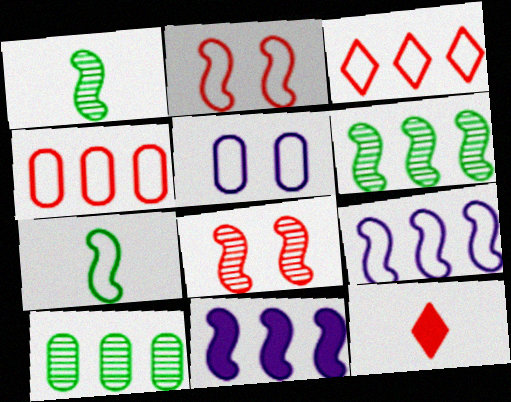[[1, 2, 11], 
[2, 7, 9], 
[3, 5, 7], 
[3, 10, 11], 
[4, 8, 12], 
[5, 6, 12], 
[7, 8, 11]]